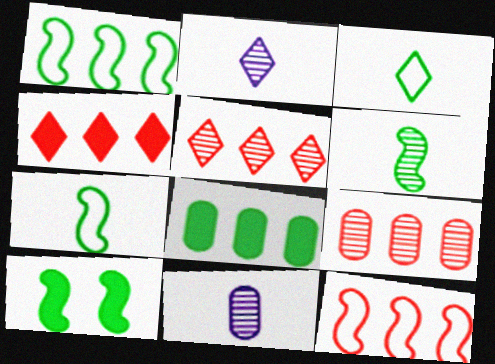[[1, 6, 10], 
[4, 9, 12]]